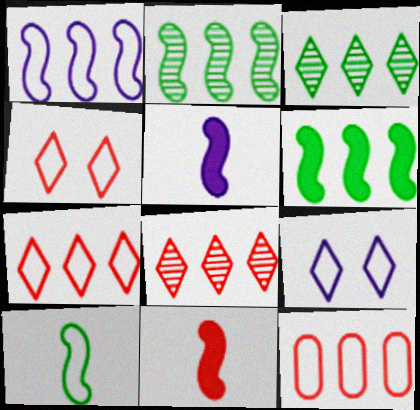[[9, 10, 12]]